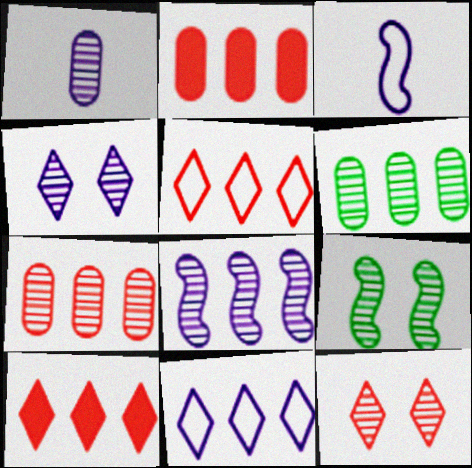[[1, 4, 8]]